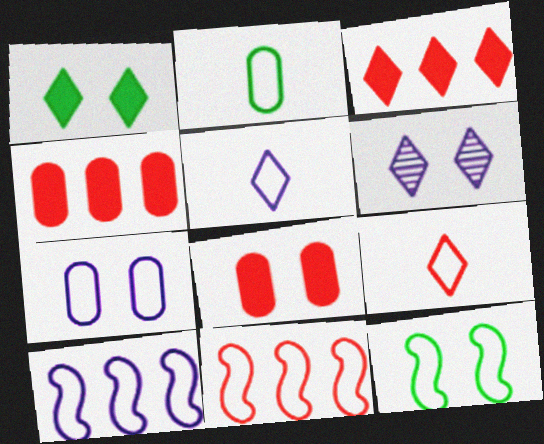[[5, 7, 10], 
[6, 8, 12]]